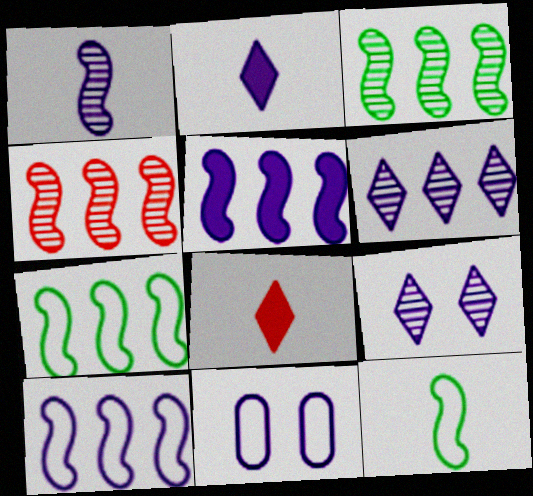[[3, 8, 11], 
[4, 5, 7]]